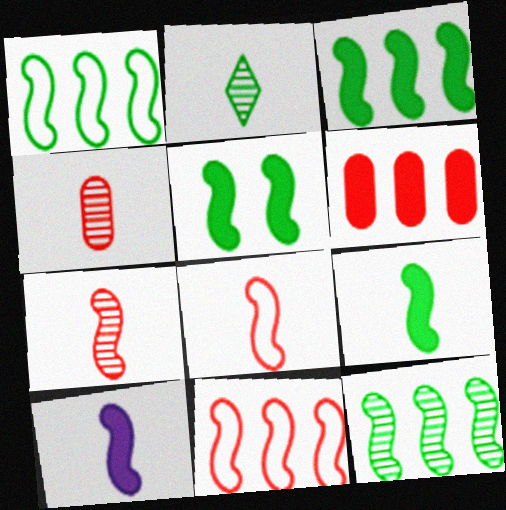[[1, 3, 12], 
[3, 5, 9]]